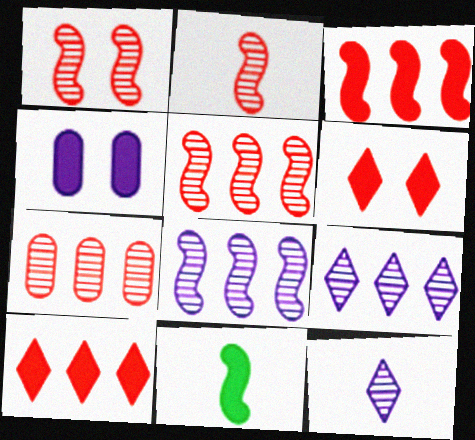[[1, 2, 5], 
[4, 10, 11]]